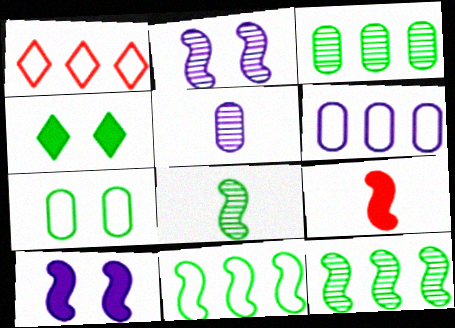[[1, 6, 11], 
[2, 9, 11]]